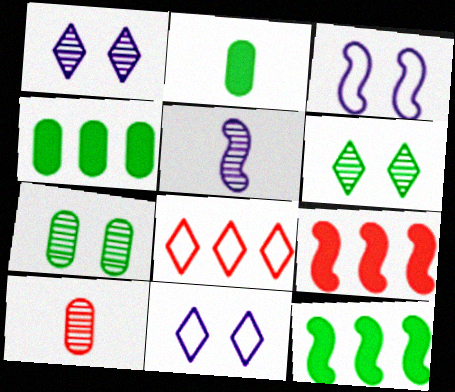[[10, 11, 12]]